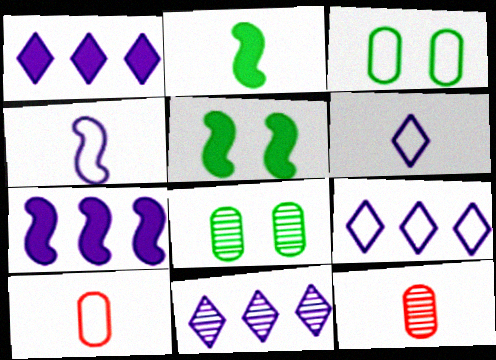[[1, 9, 11], 
[2, 6, 12], 
[5, 9, 12], 
[5, 10, 11]]